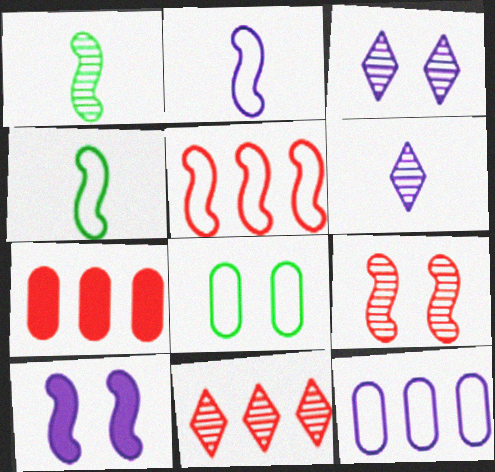[[1, 5, 10], 
[3, 4, 7], 
[5, 7, 11], 
[6, 10, 12]]